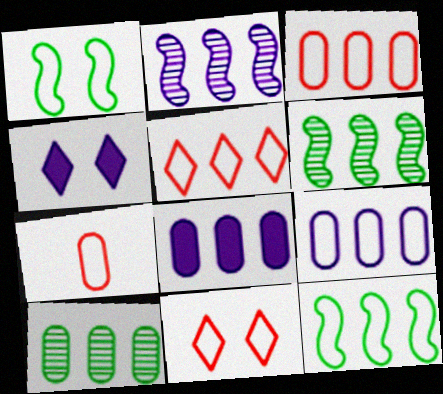[[3, 8, 10], 
[4, 6, 7], 
[5, 6, 8], 
[5, 9, 12]]